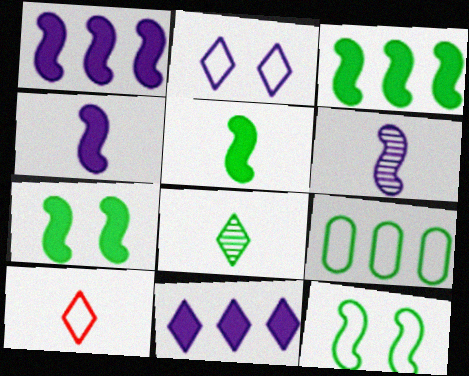[[3, 5, 7], 
[7, 8, 9]]